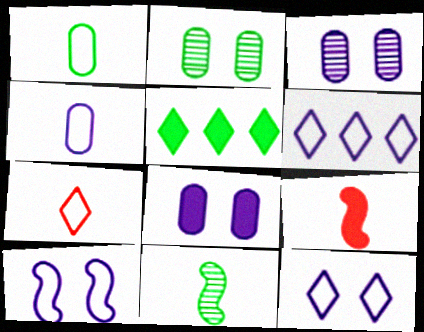[[2, 6, 9], 
[4, 6, 10], 
[5, 8, 9]]